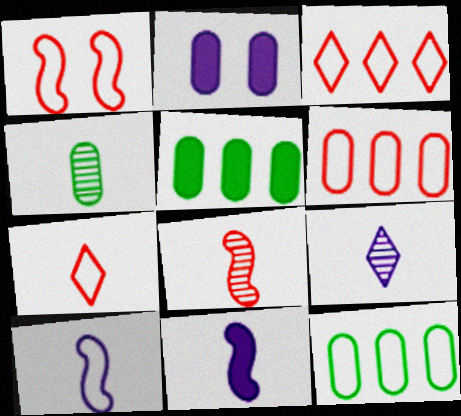[[1, 5, 9], 
[1, 6, 7], 
[2, 4, 6], 
[4, 7, 11], 
[4, 8, 9]]